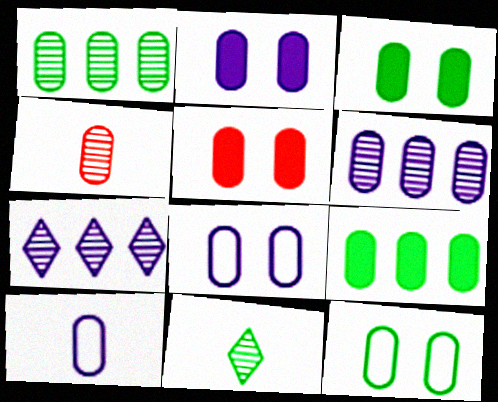[[1, 5, 10], 
[2, 3, 5], 
[2, 6, 10], 
[4, 8, 9]]